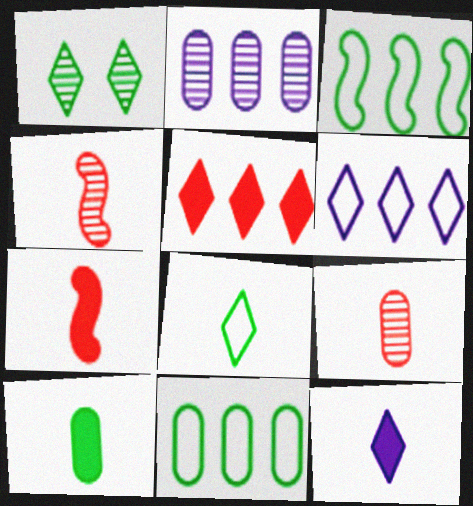[[1, 2, 4], 
[1, 3, 10], 
[2, 3, 5], 
[7, 10, 12]]